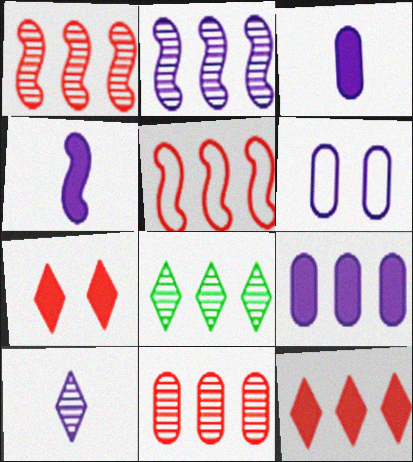[[2, 8, 11], 
[5, 8, 9], 
[5, 11, 12]]